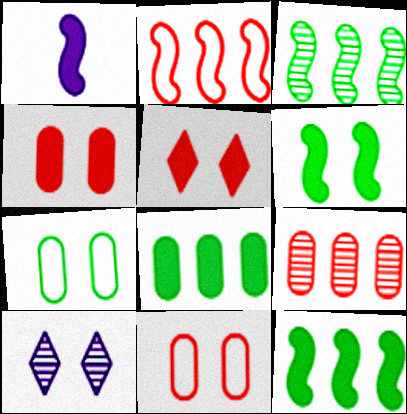[[1, 5, 8], 
[6, 10, 11]]